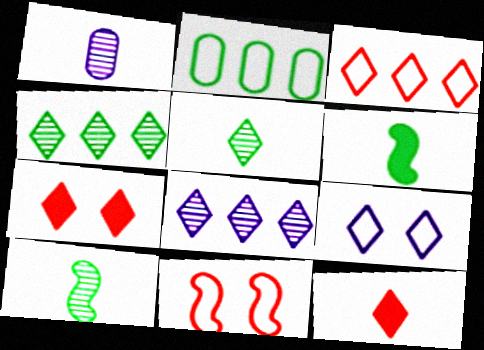[[4, 9, 12]]